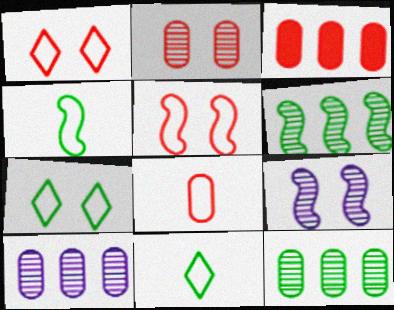[[2, 3, 8], 
[3, 9, 11]]